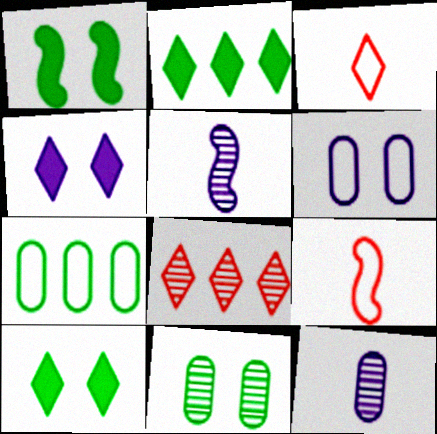[[5, 8, 11]]